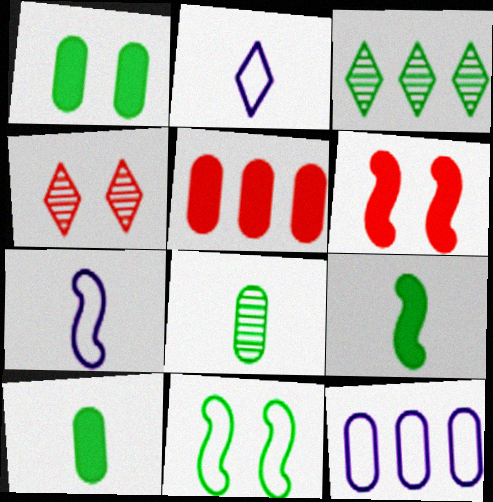[[3, 10, 11], 
[4, 9, 12]]